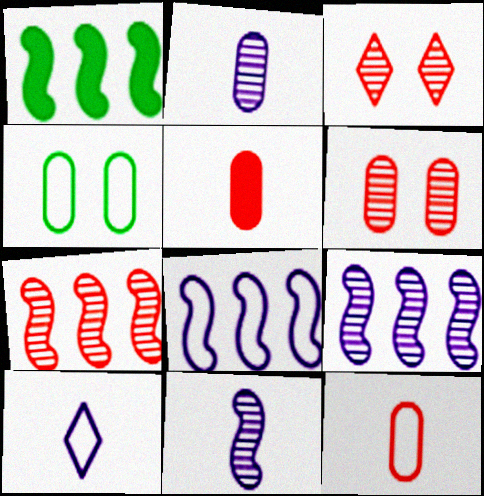[[1, 6, 10], 
[1, 7, 8]]